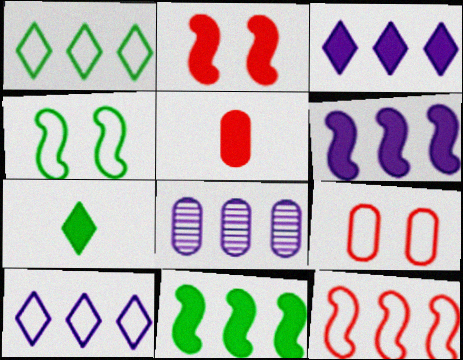[[6, 8, 10]]